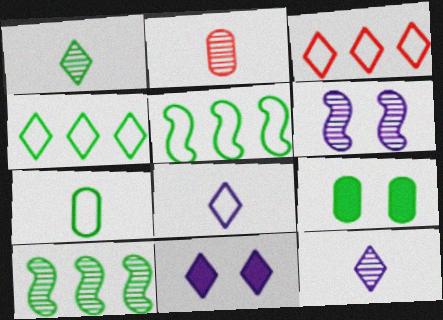[[1, 3, 11], 
[1, 5, 9], 
[2, 5, 11]]